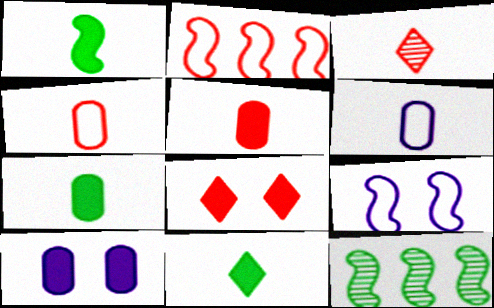[[1, 3, 6], 
[1, 7, 11], 
[6, 8, 12]]